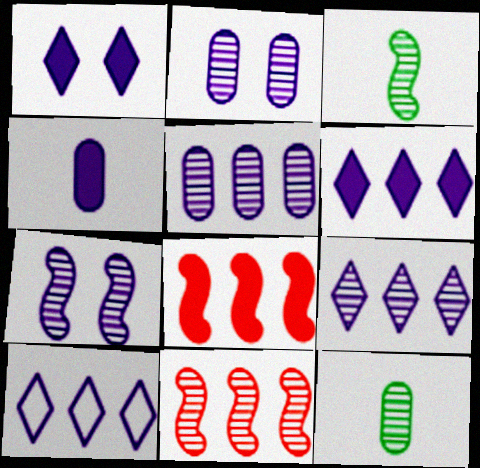[[3, 7, 11], 
[4, 7, 10], 
[6, 9, 10]]